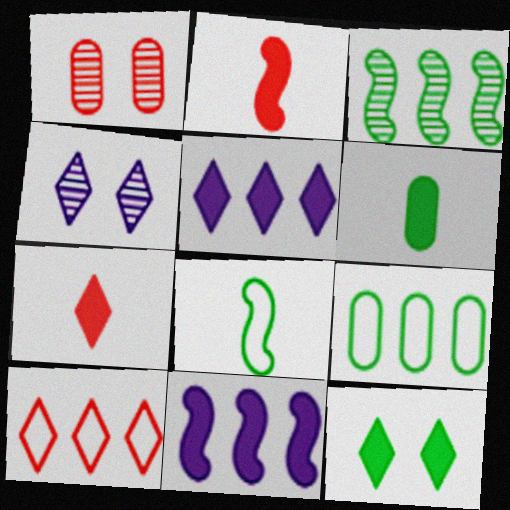[[1, 2, 10], 
[1, 5, 8], 
[2, 4, 9], 
[5, 7, 12]]